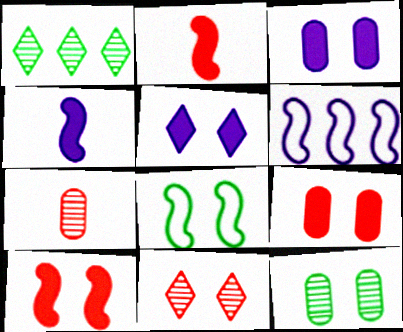[[3, 8, 11]]